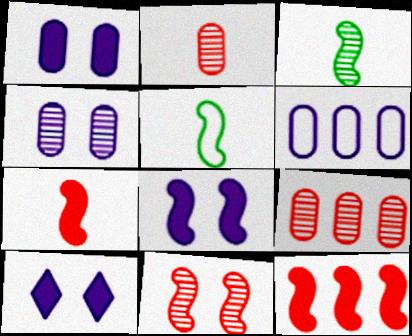[[1, 8, 10], 
[5, 9, 10]]